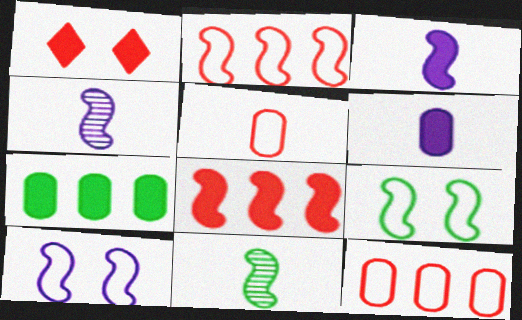[[1, 3, 7], 
[4, 8, 9], 
[8, 10, 11]]